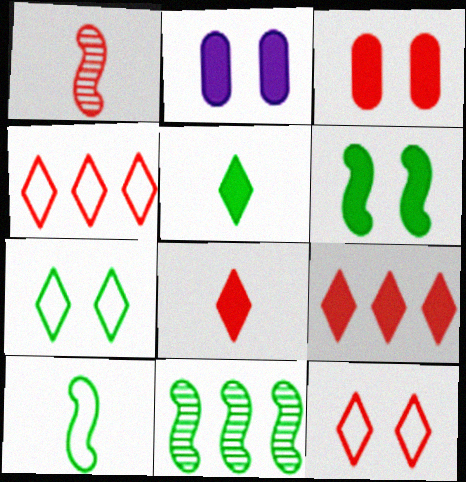[[1, 3, 4], 
[6, 10, 11]]